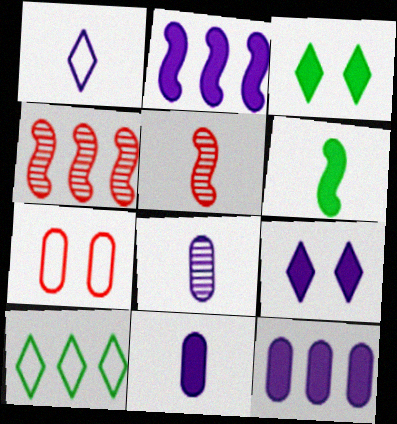[[2, 9, 11], 
[4, 10, 12]]